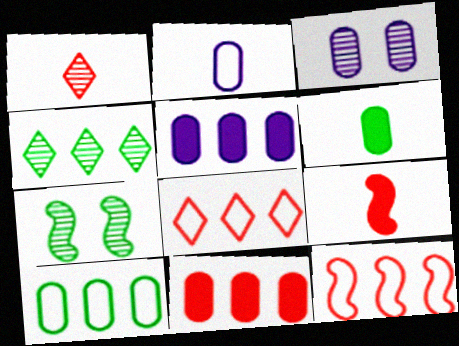[[2, 3, 5], 
[4, 5, 12]]